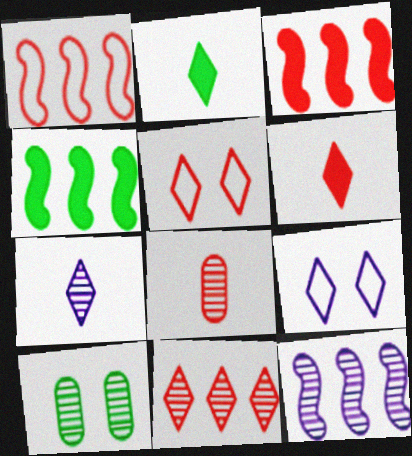[[1, 4, 12], 
[2, 9, 11], 
[3, 5, 8], 
[4, 8, 9], 
[5, 6, 11]]